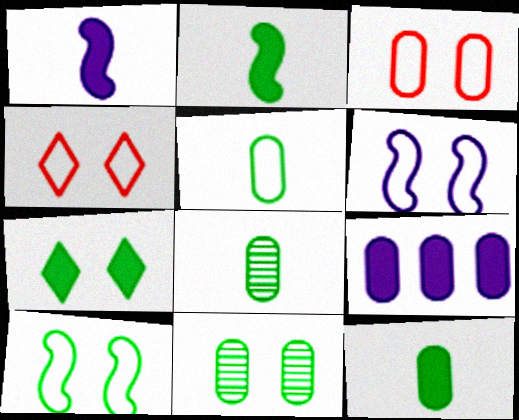[[3, 8, 9], 
[5, 8, 12], 
[7, 10, 11]]